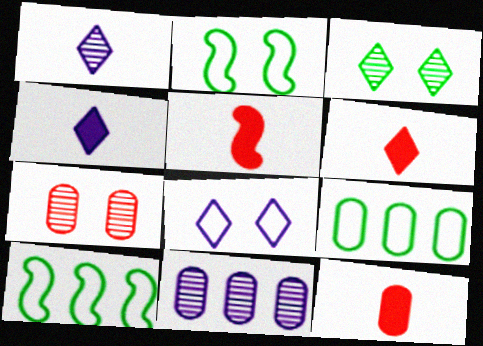[[2, 6, 11], 
[4, 7, 10], 
[5, 6, 12]]